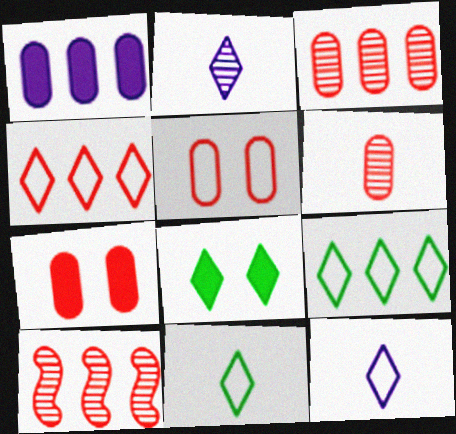[[1, 9, 10], 
[2, 4, 8]]